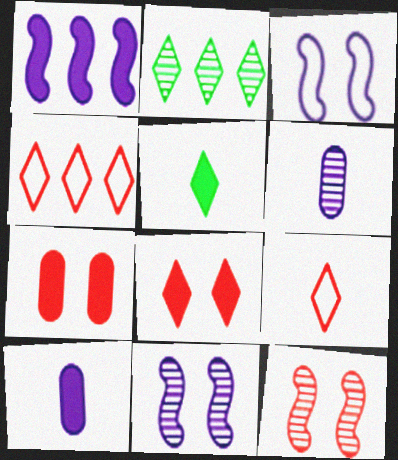[[1, 5, 7], 
[2, 6, 12]]